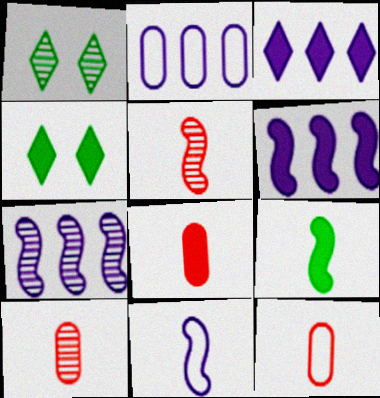[[1, 6, 12], 
[1, 7, 10], 
[2, 3, 7], 
[2, 4, 5], 
[4, 6, 8], 
[4, 7, 12], 
[5, 9, 11], 
[8, 10, 12]]